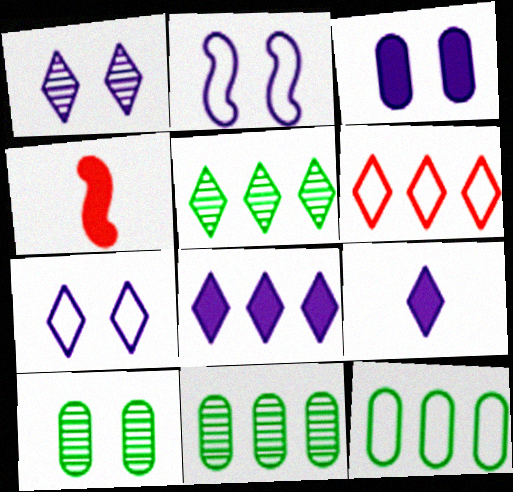[[1, 2, 3], 
[1, 4, 12], 
[4, 7, 11], 
[5, 6, 8]]